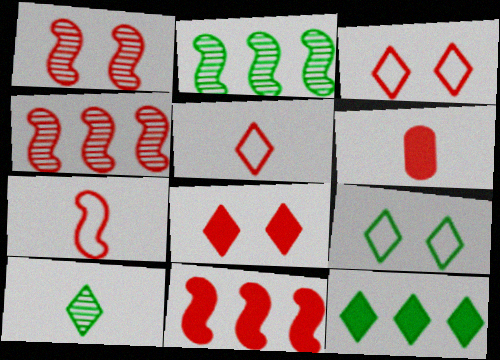[[1, 7, 11], 
[3, 4, 6], 
[6, 8, 11], 
[9, 10, 12]]